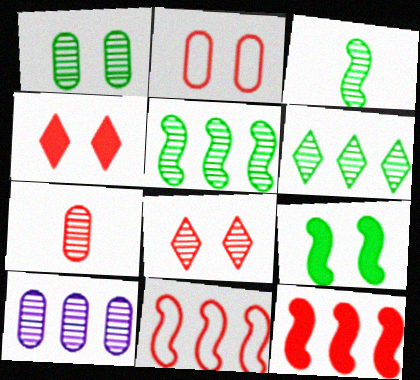[[1, 3, 6], 
[1, 7, 10], 
[3, 8, 10], 
[4, 7, 11]]